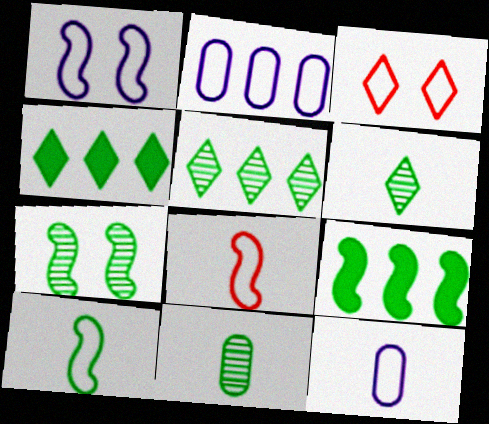[[2, 3, 10], 
[5, 7, 11], 
[7, 9, 10]]